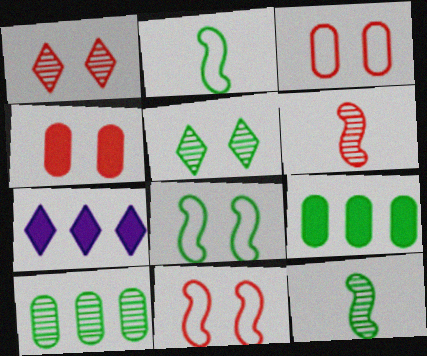[[1, 4, 11], 
[2, 5, 9], 
[3, 7, 12], 
[5, 10, 12]]